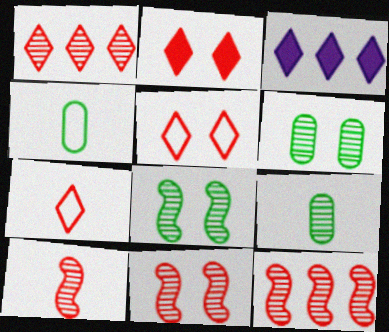[[1, 2, 7], 
[3, 4, 11], 
[10, 11, 12]]